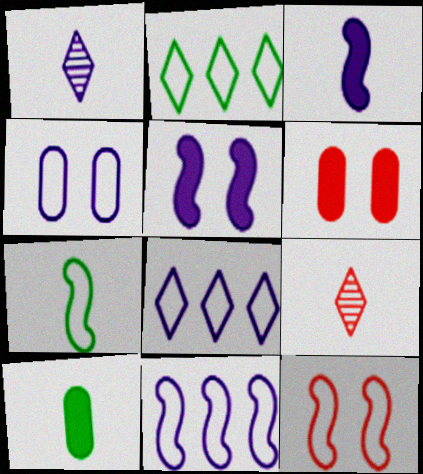[[7, 11, 12]]